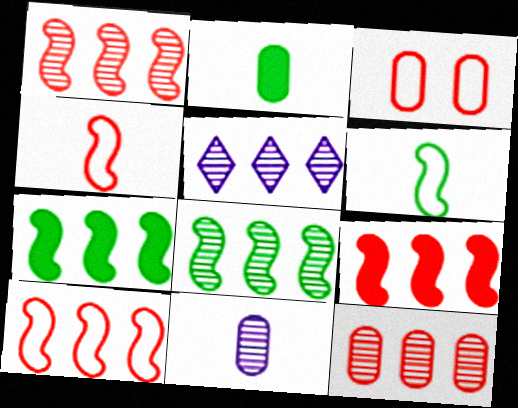[[1, 9, 10], 
[5, 8, 12]]